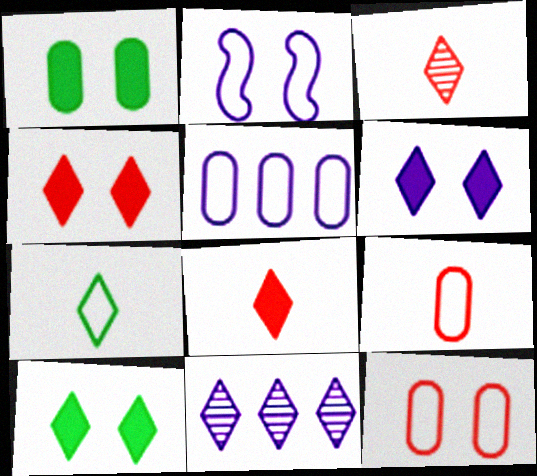[[4, 6, 10], 
[4, 7, 11]]